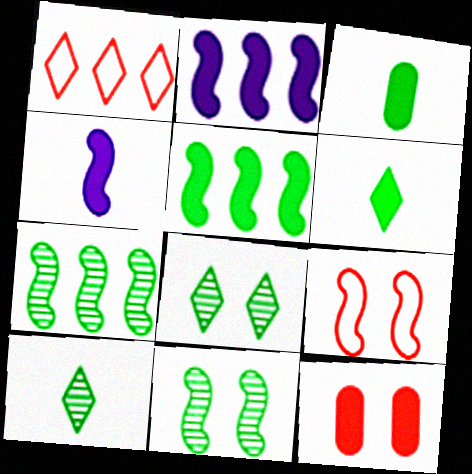[[2, 6, 12], 
[4, 7, 9]]